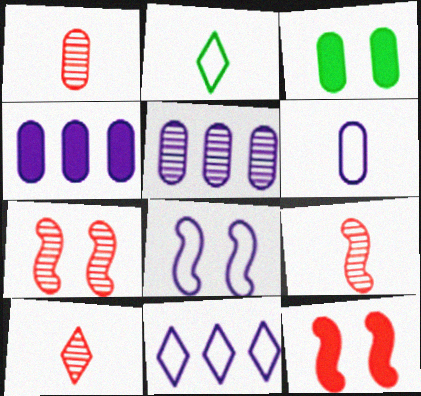[[1, 9, 10], 
[2, 4, 7], 
[2, 5, 12], 
[3, 9, 11], 
[6, 8, 11]]